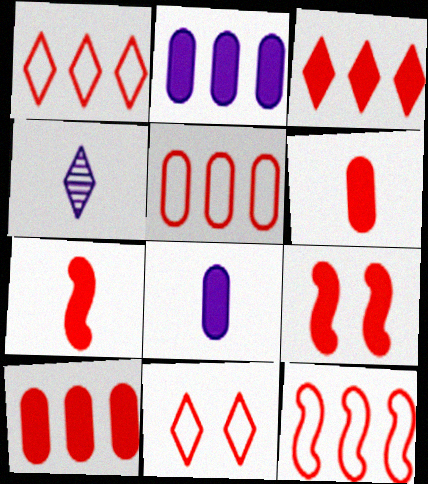[[1, 5, 12], 
[3, 6, 9]]